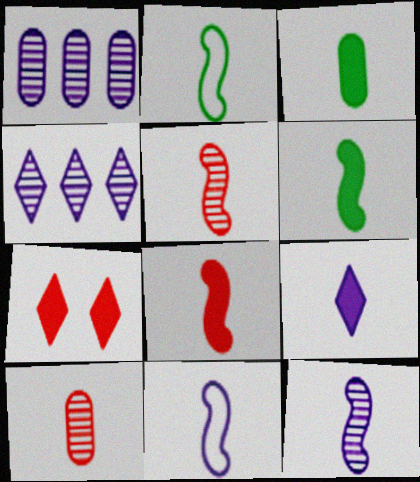[[1, 2, 7], 
[2, 8, 12], 
[2, 9, 10], 
[3, 8, 9], 
[5, 6, 11]]